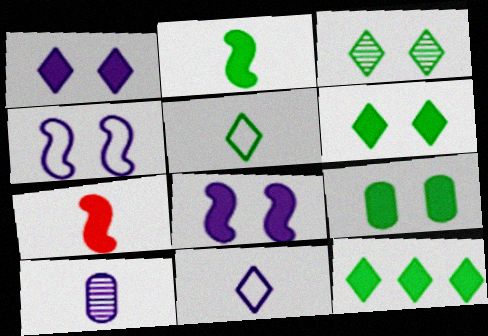[[2, 9, 12], 
[3, 5, 12], 
[5, 7, 10]]